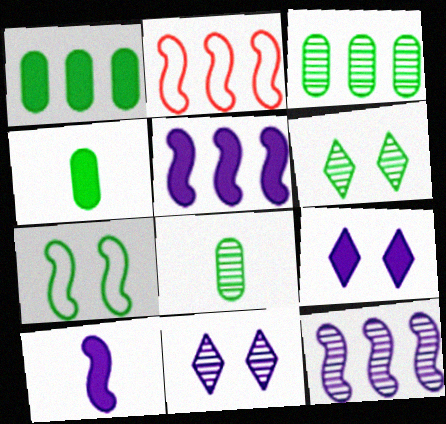[[2, 4, 11], 
[2, 8, 9]]